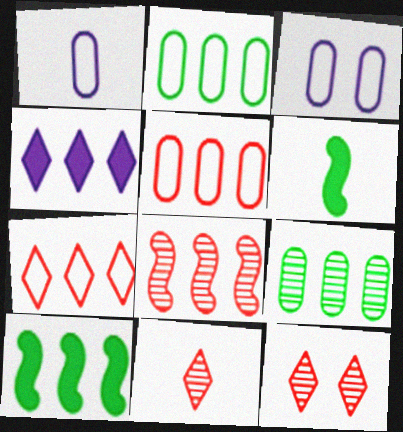[[1, 6, 11], 
[1, 10, 12], 
[2, 4, 8], 
[3, 10, 11]]